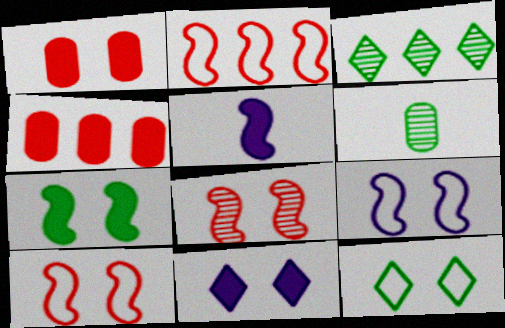[[1, 7, 11], 
[2, 6, 11], 
[7, 8, 9]]